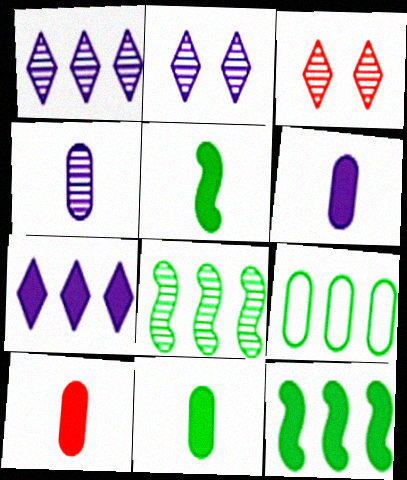[[3, 4, 8], 
[6, 10, 11]]